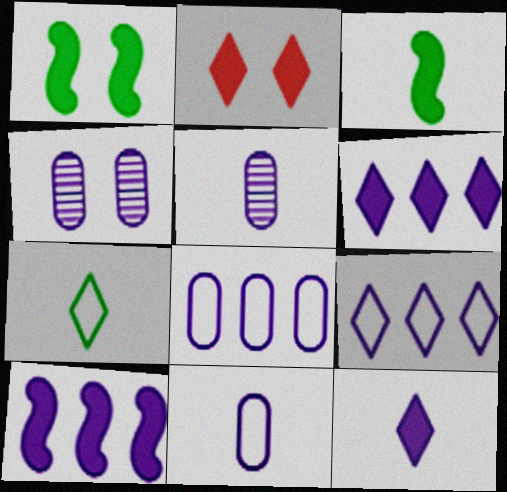[]